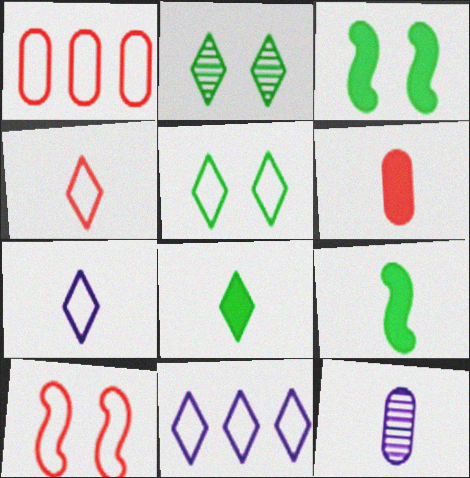[[1, 4, 10], 
[4, 5, 11], 
[4, 9, 12]]